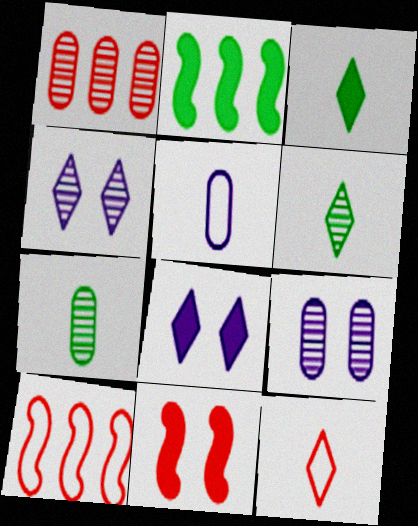[[1, 7, 9], 
[1, 11, 12], 
[2, 9, 12], 
[3, 9, 10], 
[7, 8, 10]]